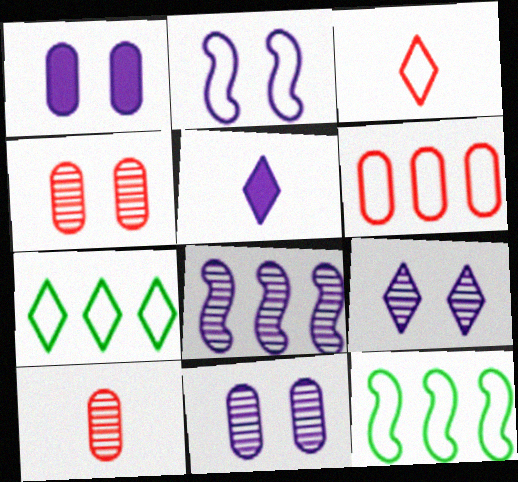[[1, 2, 9], 
[4, 5, 12]]